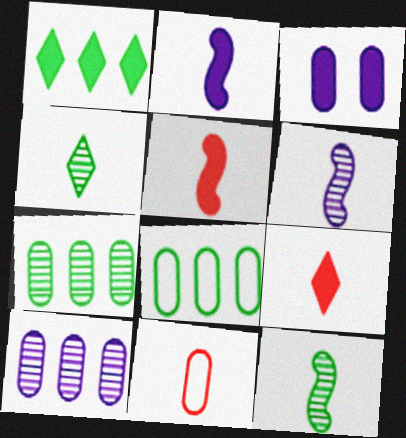[[1, 3, 5], 
[2, 4, 11], 
[3, 7, 11]]